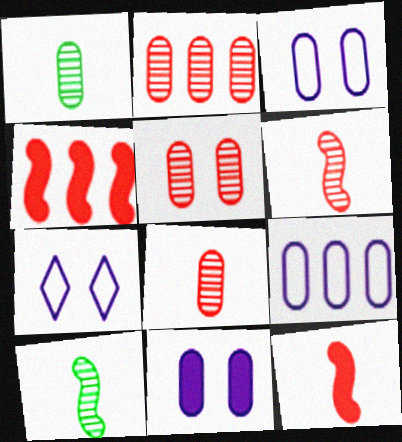[[1, 4, 7], 
[2, 5, 8]]